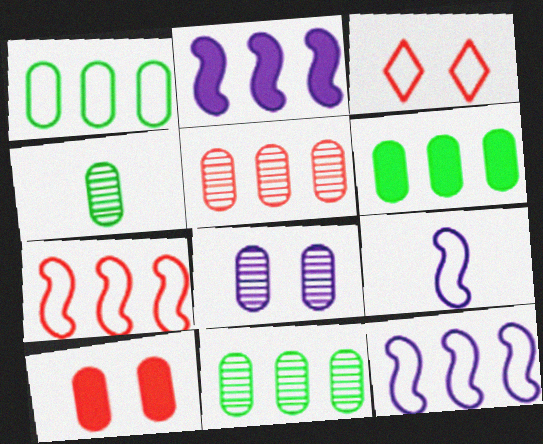[[1, 3, 9], 
[1, 6, 11], 
[2, 3, 4], 
[4, 5, 8]]